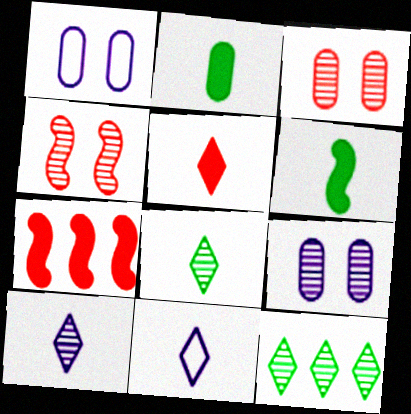[[1, 7, 8], 
[5, 8, 11]]